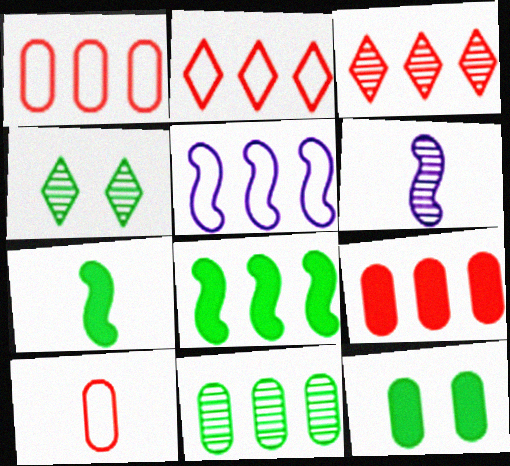[[2, 6, 12]]